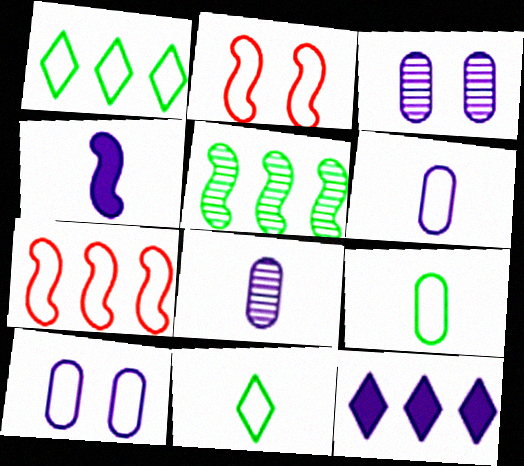[[1, 2, 6], 
[2, 4, 5], 
[7, 10, 11]]